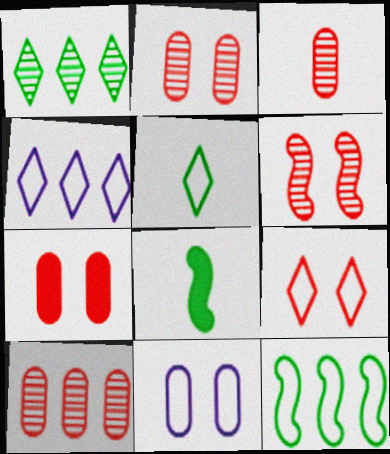[[2, 3, 10], 
[2, 4, 8], 
[4, 5, 9], 
[6, 7, 9]]